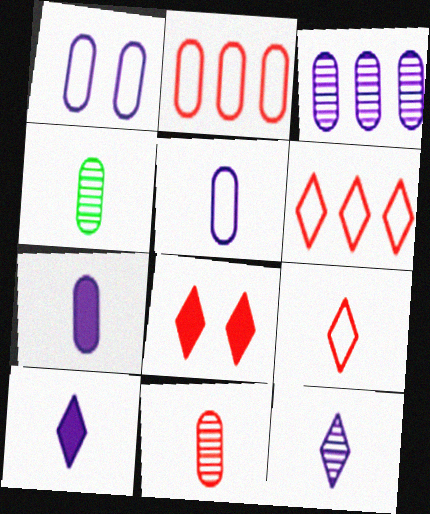[[1, 3, 7]]